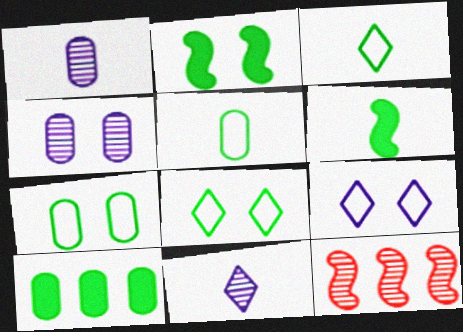[]